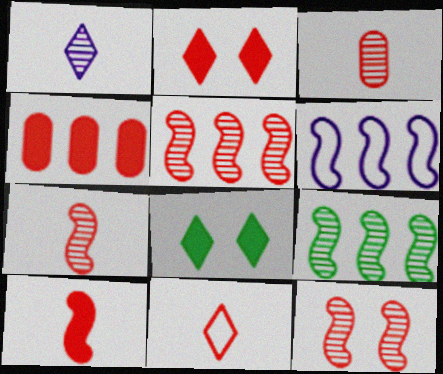[[2, 4, 10], 
[3, 6, 8], 
[3, 10, 11], 
[4, 11, 12], 
[5, 7, 12]]